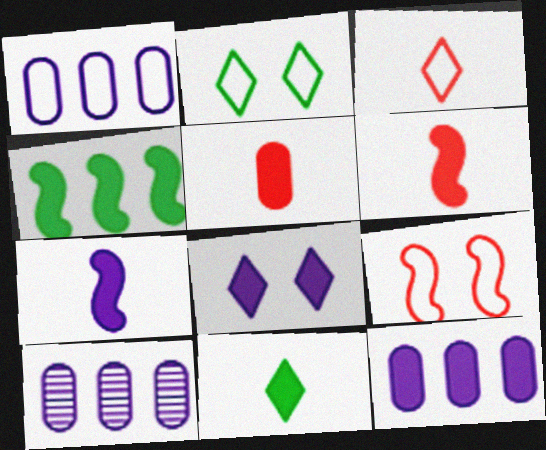[[1, 10, 12], 
[2, 6, 10], 
[4, 5, 8], 
[5, 7, 11], 
[7, 8, 12], 
[9, 10, 11]]